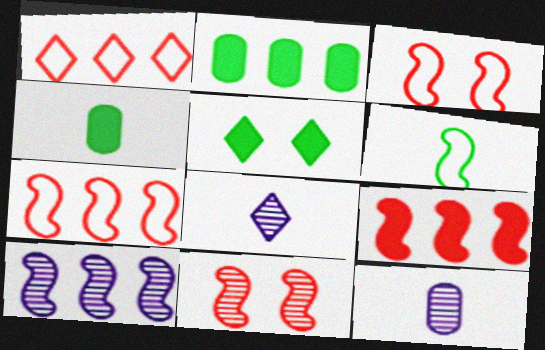[[1, 2, 10], 
[1, 5, 8], 
[2, 3, 8], 
[5, 7, 12]]